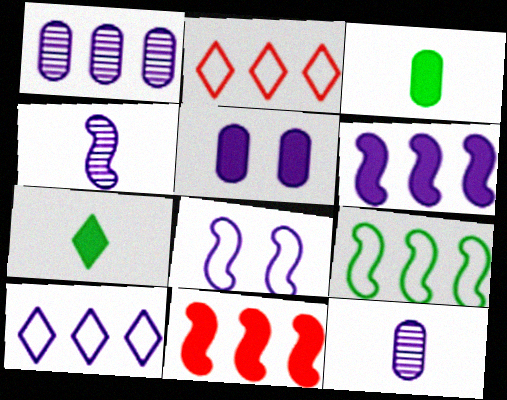[[1, 6, 10], 
[4, 5, 10], 
[4, 6, 8], 
[5, 7, 11]]